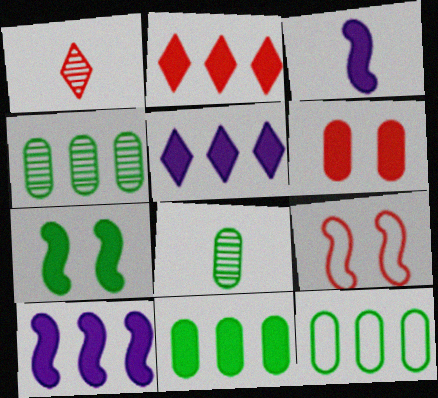[[2, 10, 11], 
[4, 11, 12], 
[5, 8, 9]]